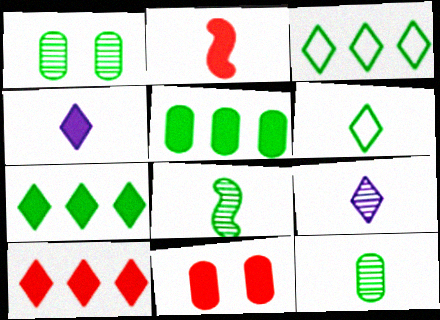[[2, 10, 11]]